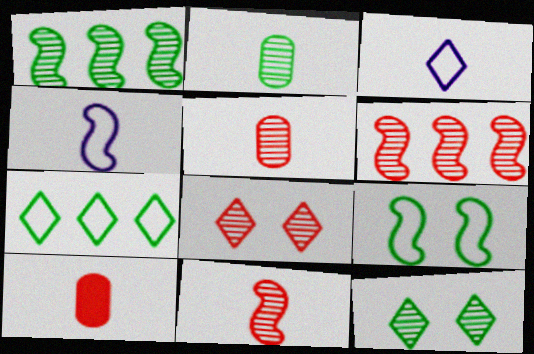[[1, 2, 12], 
[5, 6, 8]]